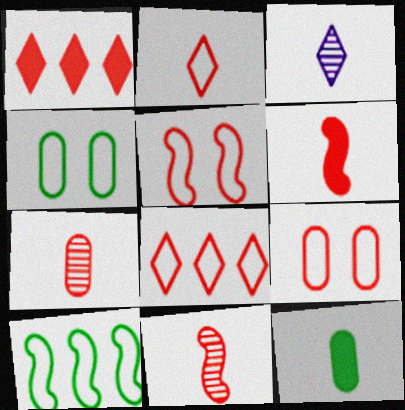[[1, 5, 7], 
[1, 9, 11], 
[2, 6, 7]]